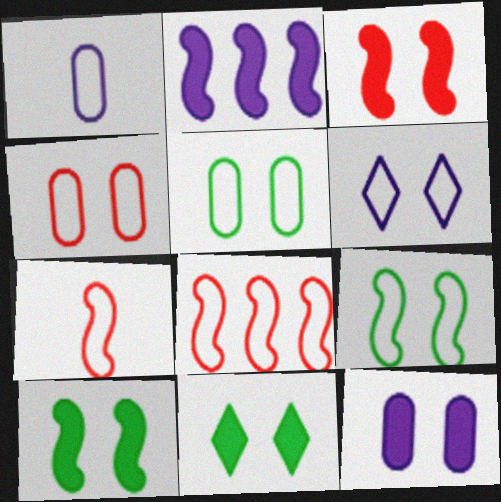[[3, 11, 12], 
[4, 6, 9]]